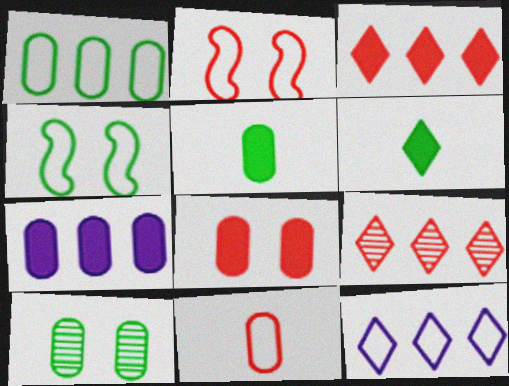[[1, 5, 10], 
[4, 11, 12], 
[5, 7, 8], 
[7, 10, 11]]